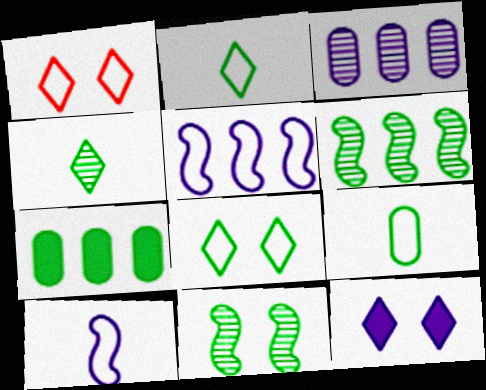[[1, 5, 9], 
[2, 7, 11], 
[3, 10, 12]]